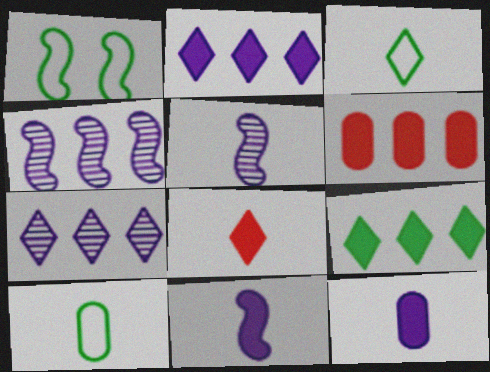[[5, 8, 10]]